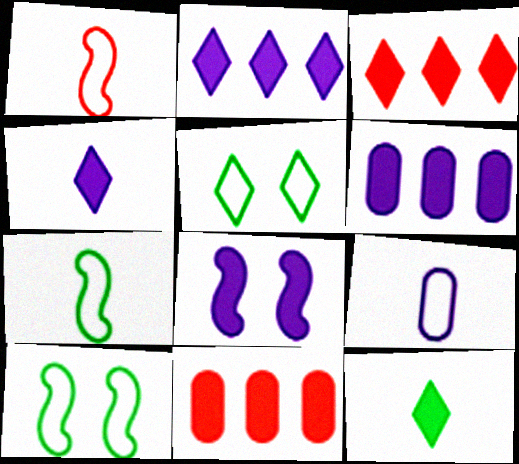[[4, 6, 8], 
[8, 11, 12]]